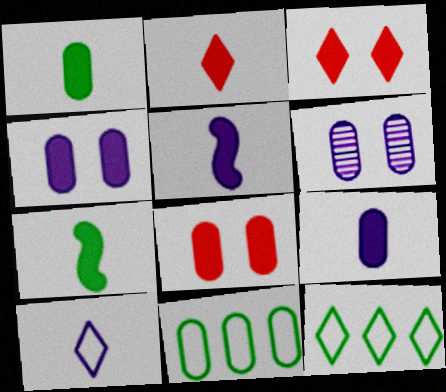[[1, 2, 5], 
[2, 7, 9]]